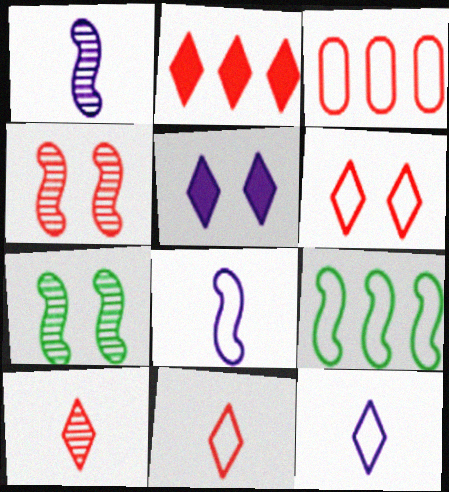[[2, 6, 10]]